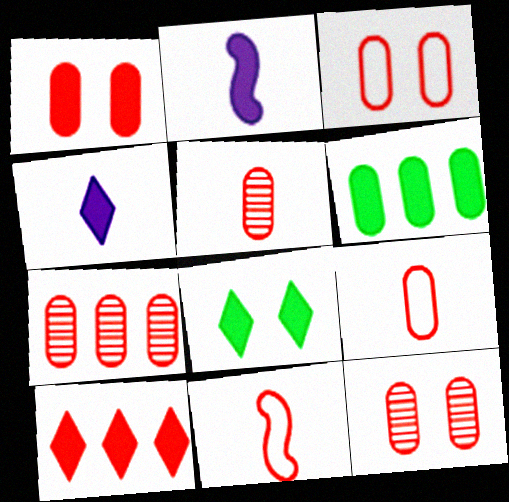[[1, 3, 12], 
[1, 7, 9], 
[4, 8, 10], 
[5, 7, 12], 
[10, 11, 12]]